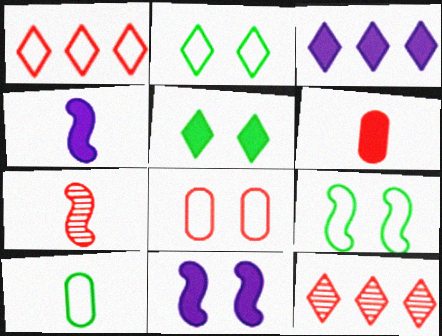[[10, 11, 12]]